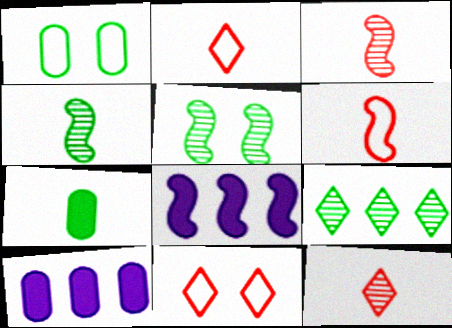[[1, 8, 12], 
[2, 5, 10], 
[4, 10, 11], 
[5, 6, 8]]